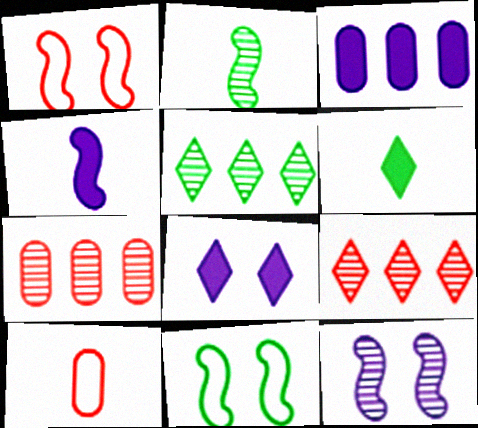[[3, 4, 8]]